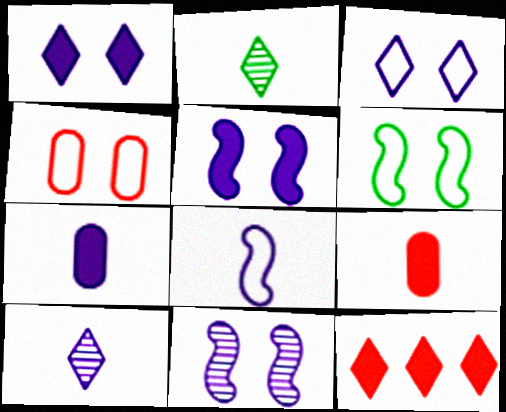[[2, 3, 12], 
[2, 8, 9], 
[3, 4, 6], 
[7, 8, 10]]